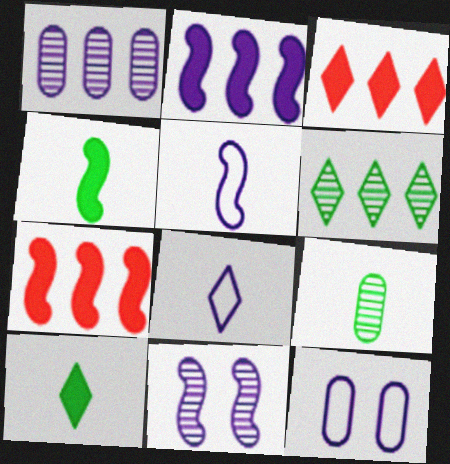[[2, 5, 11]]